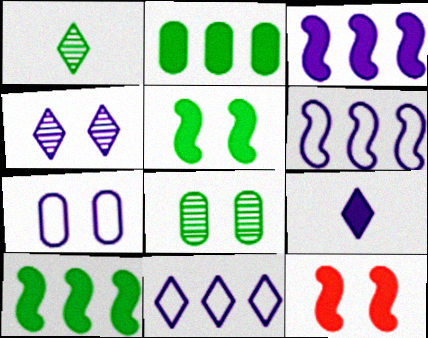[[2, 9, 12], 
[4, 9, 11]]